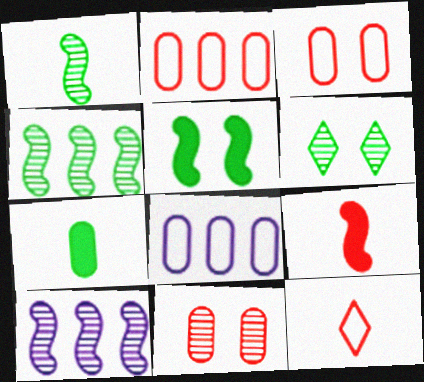[[6, 8, 9], 
[7, 8, 11]]